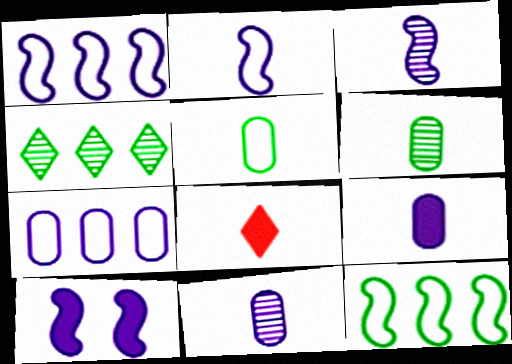[[1, 3, 10], 
[2, 6, 8], 
[3, 5, 8]]